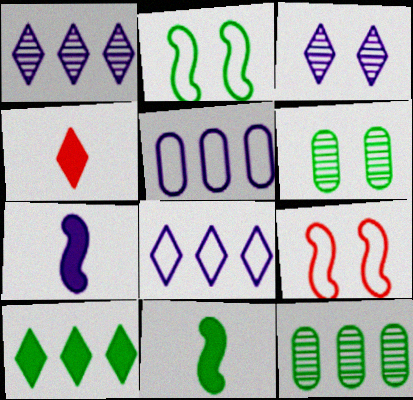[[3, 5, 7]]